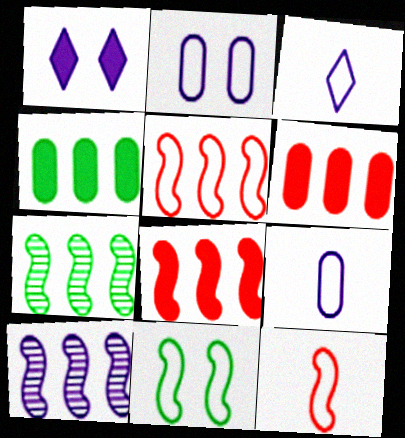[[1, 9, 10]]